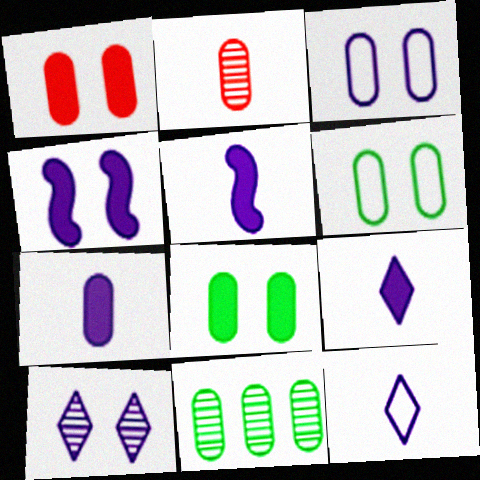[[3, 4, 10], 
[5, 7, 9]]